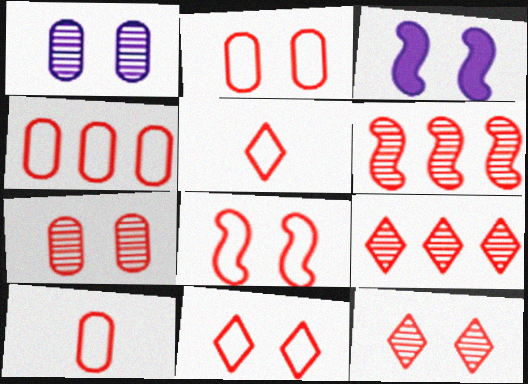[[2, 4, 10], 
[2, 8, 11], 
[4, 5, 8]]